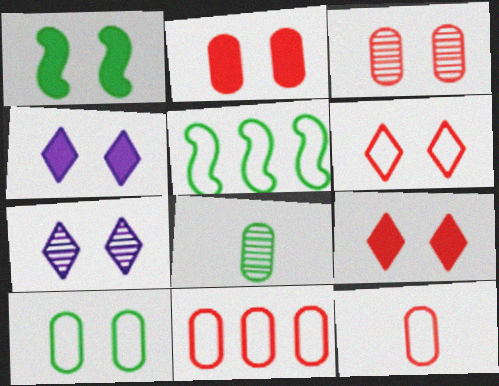[[1, 2, 4]]